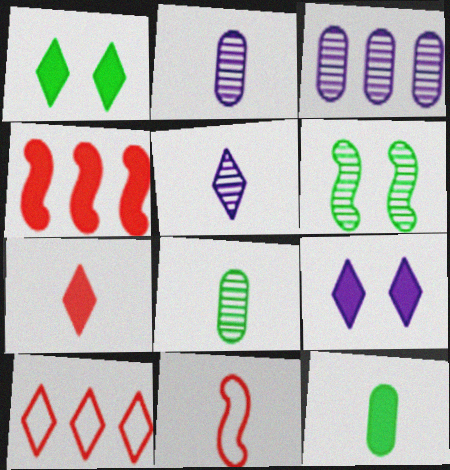[[1, 3, 11], 
[1, 5, 10], 
[4, 9, 12], 
[5, 11, 12]]